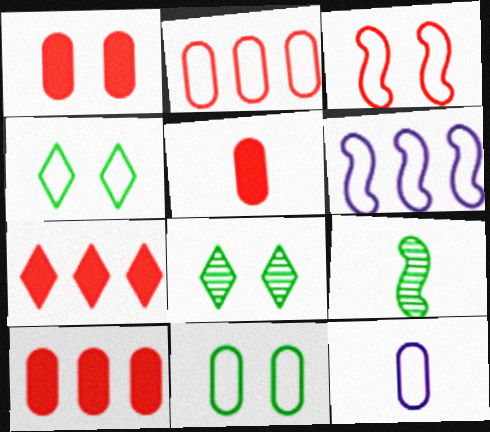[[1, 5, 10], 
[2, 11, 12], 
[5, 6, 8]]